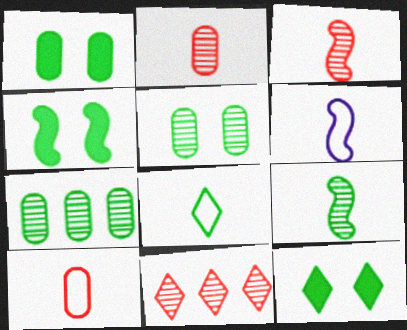[[1, 4, 12], 
[1, 6, 11], 
[4, 7, 8], 
[6, 8, 10]]